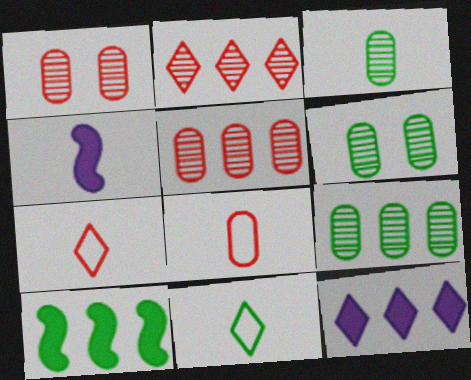[[3, 4, 7], 
[3, 6, 9], 
[6, 10, 11]]